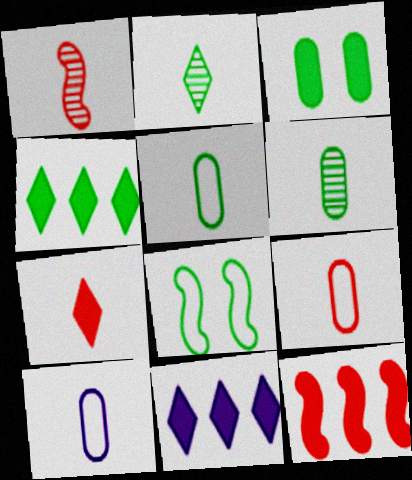[[1, 7, 9], 
[4, 6, 8], 
[5, 9, 10]]